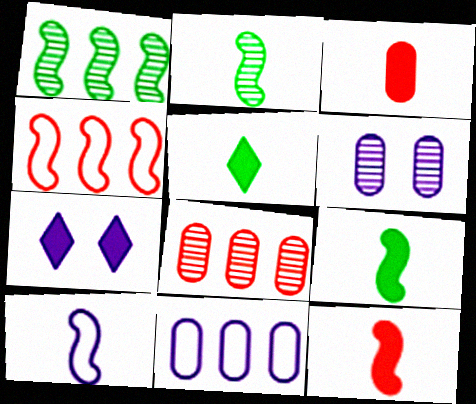[[2, 10, 12], 
[4, 5, 6]]